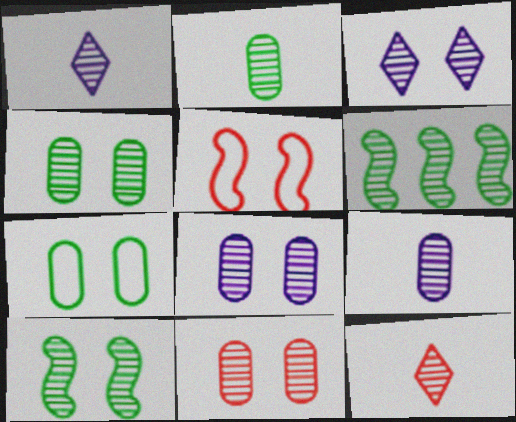[[1, 6, 11], 
[3, 10, 11], 
[4, 8, 11], 
[6, 8, 12]]